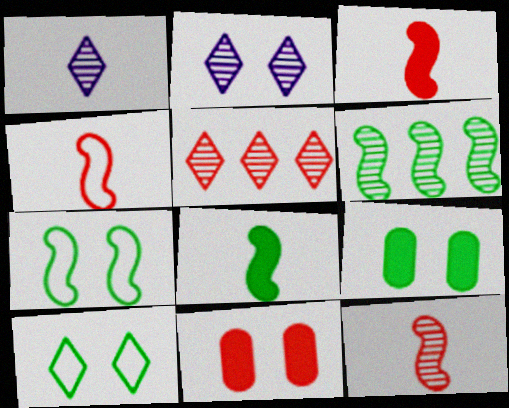[[2, 7, 11], 
[3, 4, 12], 
[4, 5, 11], 
[6, 7, 8]]